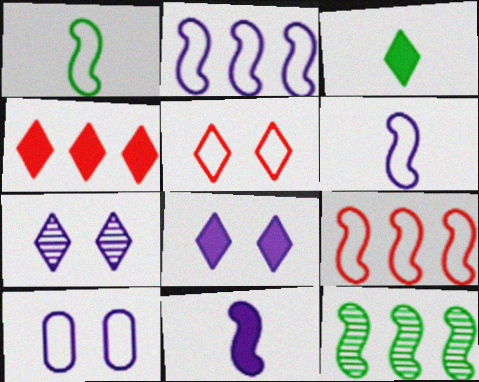[[3, 4, 8]]